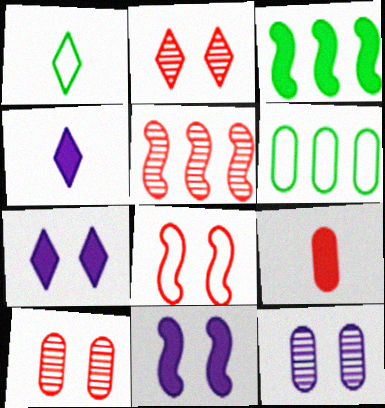[[3, 7, 9], 
[6, 9, 12]]